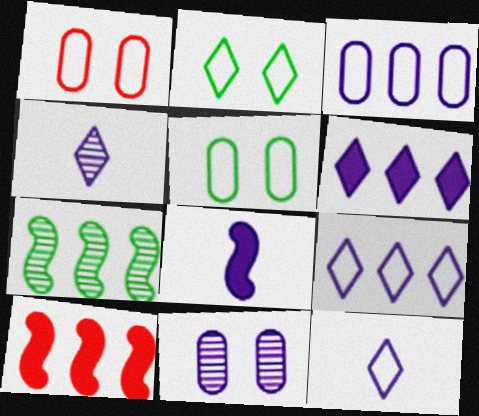[[4, 5, 10], 
[8, 9, 11]]